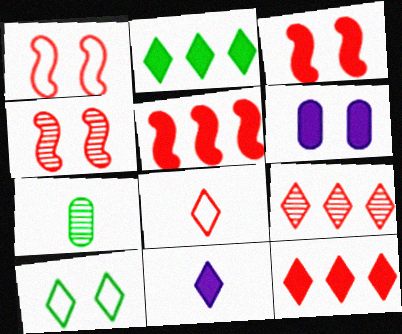[[1, 3, 4], 
[4, 6, 10], 
[9, 10, 11]]